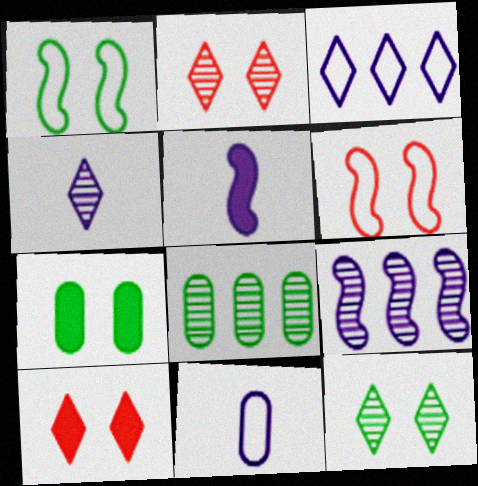[[1, 7, 12], 
[4, 5, 11]]